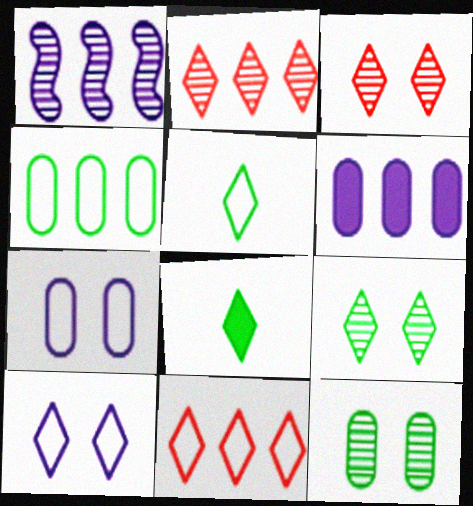[[2, 8, 10], 
[5, 10, 11]]